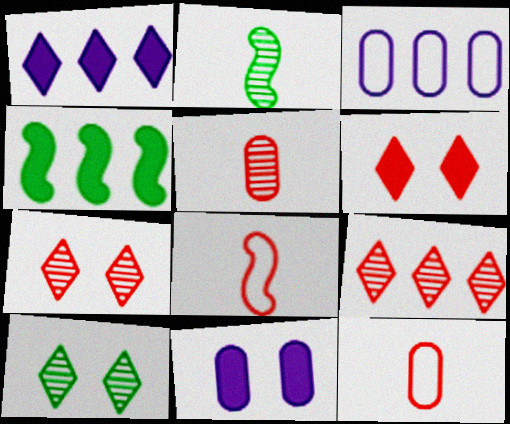[[2, 3, 6], 
[3, 4, 9]]